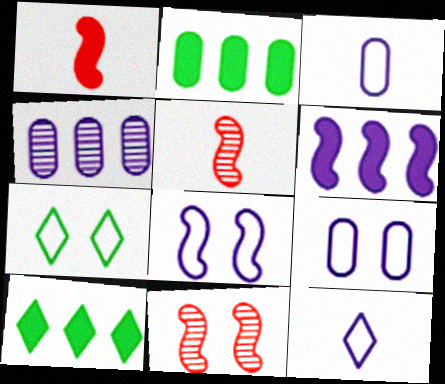[[1, 4, 7], 
[2, 11, 12], 
[3, 10, 11], 
[5, 9, 10]]